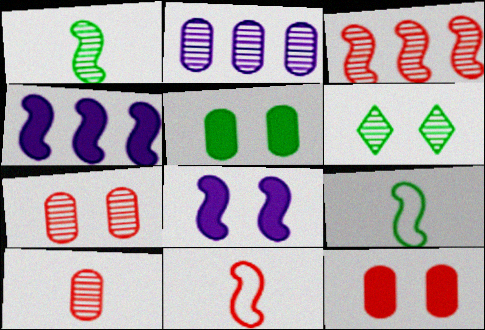[[3, 8, 9]]